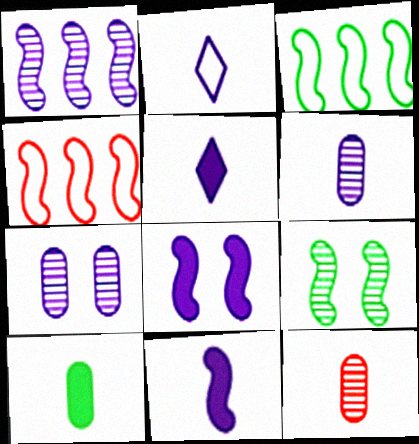[[2, 6, 11], 
[4, 9, 11]]